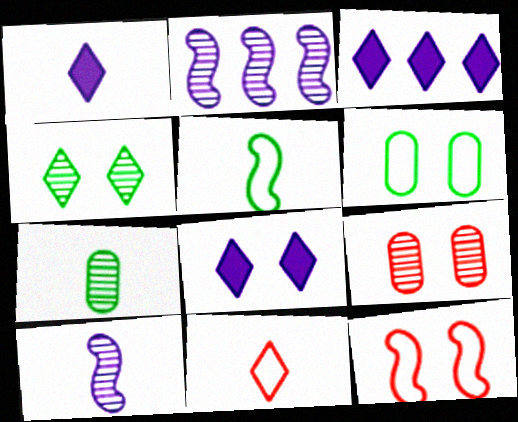[[1, 3, 8], 
[3, 4, 11], 
[3, 5, 9], 
[3, 7, 12]]